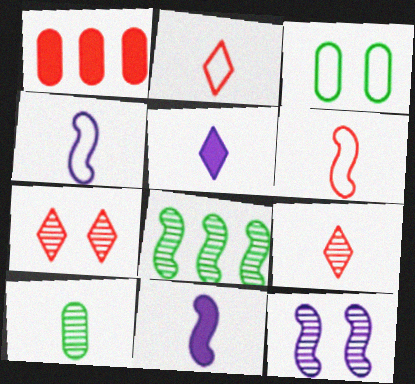[[1, 6, 7], 
[2, 10, 11], 
[5, 6, 10]]